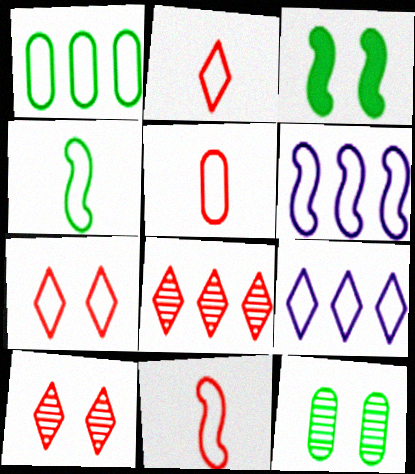[[2, 5, 11]]